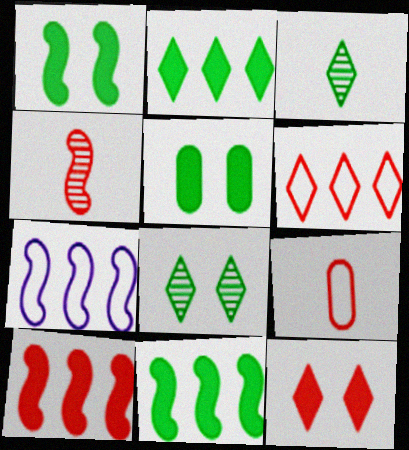[[1, 4, 7]]